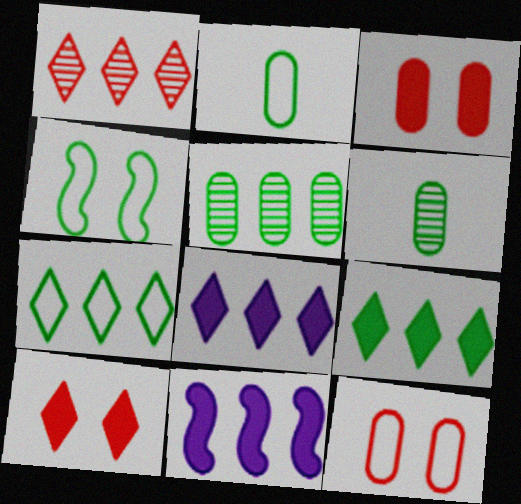[[1, 7, 8], 
[2, 4, 7], 
[4, 6, 9]]